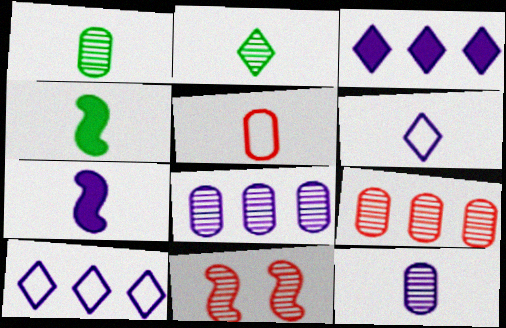[[2, 5, 7], 
[2, 8, 11], 
[6, 7, 12]]